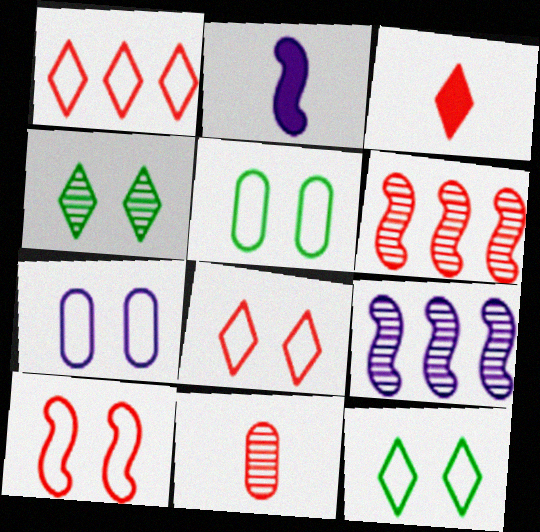[[3, 5, 9], 
[4, 9, 11], 
[7, 10, 12]]